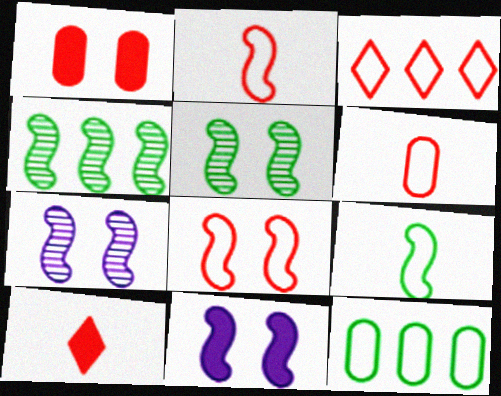[[2, 4, 11], 
[3, 6, 8], 
[5, 8, 11], 
[7, 10, 12]]